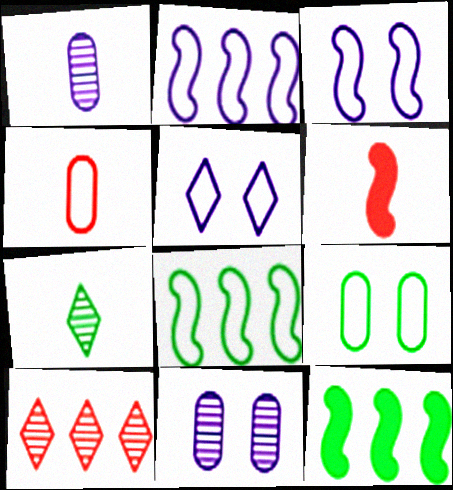[[4, 5, 8], 
[7, 9, 12]]